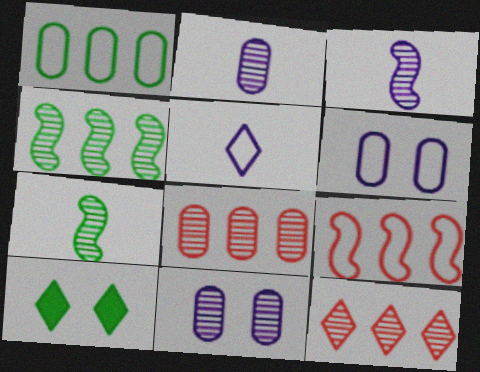[[1, 7, 10], 
[2, 9, 10], 
[5, 10, 12], 
[7, 11, 12]]